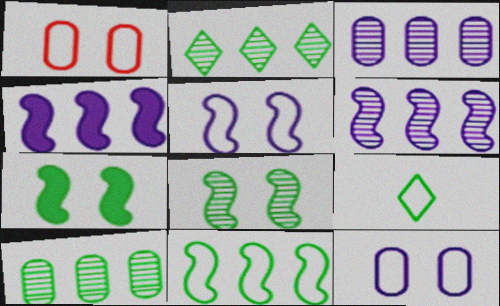[[7, 9, 10]]